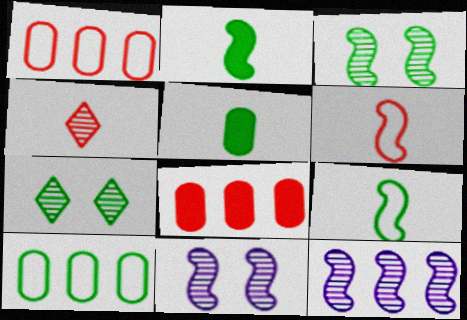[[2, 7, 10]]